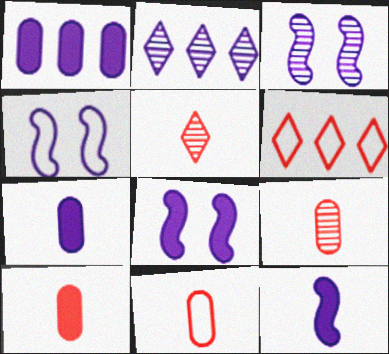[[2, 4, 7], 
[3, 4, 8], 
[9, 10, 11]]